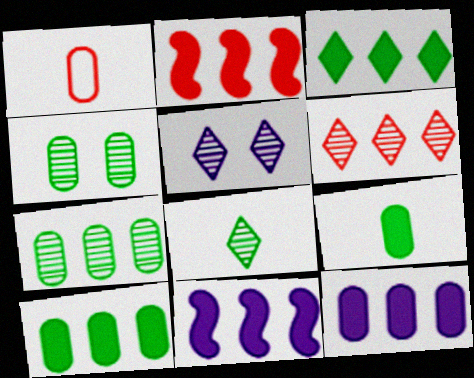[[1, 4, 12], 
[2, 3, 12], 
[5, 6, 8]]